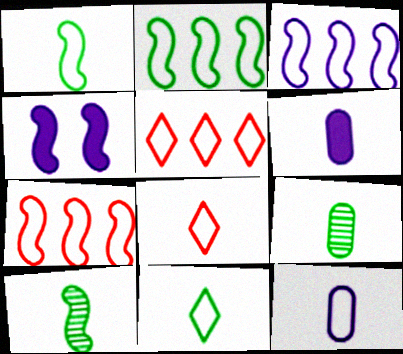[[1, 8, 12], 
[2, 3, 7], 
[4, 5, 9], 
[4, 7, 10], 
[6, 8, 10]]